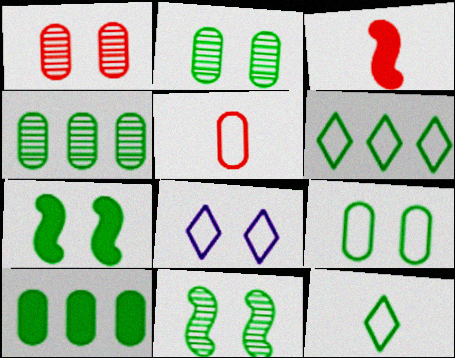[[1, 7, 8], 
[3, 4, 8], 
[4, 7, 12], 
[10, 11, 12]]